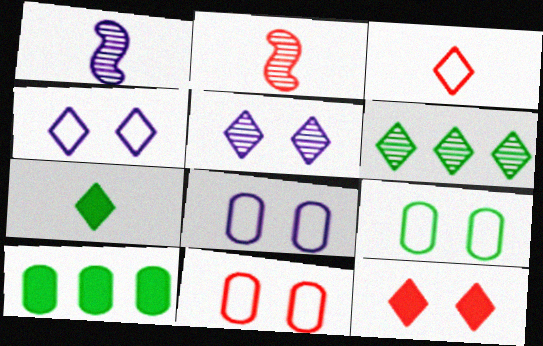[[2, 4, 10], 
[8, 9, 11]]